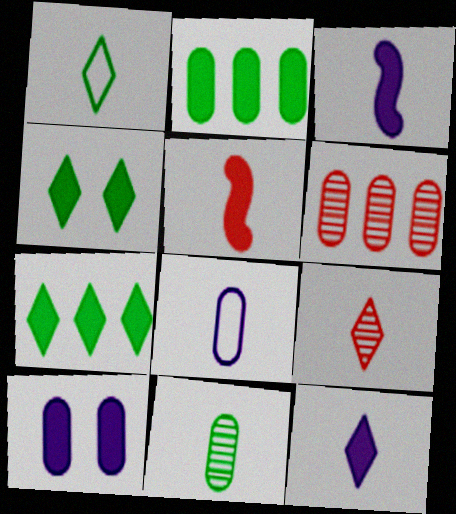[[1, 9, 12], 
[5, 7, 10]]